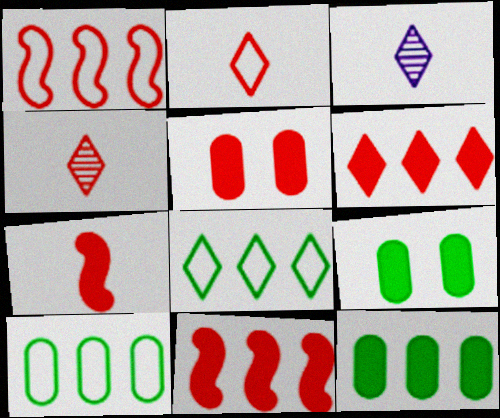[[1, 3, 9], 
[1, 4, 5], 
[5, 6, 7]]